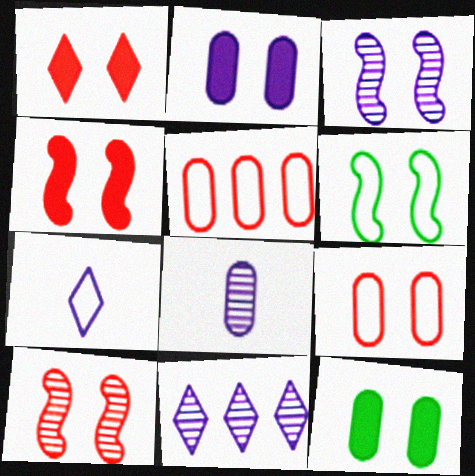[[1, 9, 10], 
[3, 4, 6], 
[3, 8, 11], 
[5, 6, 7], 
[5, 8, 12]]